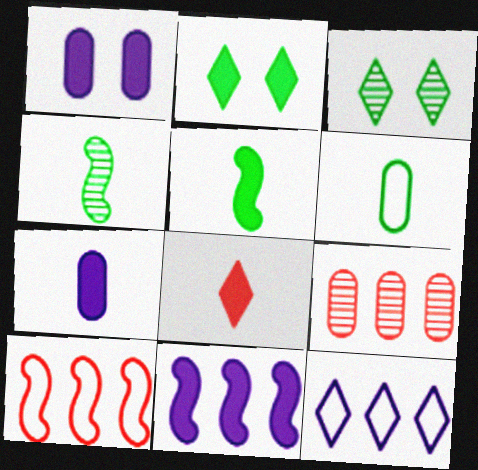[[1, 6, 9], 
[3, 7, 10], 
[3, 8, 12], 
[5, 7, 8]]